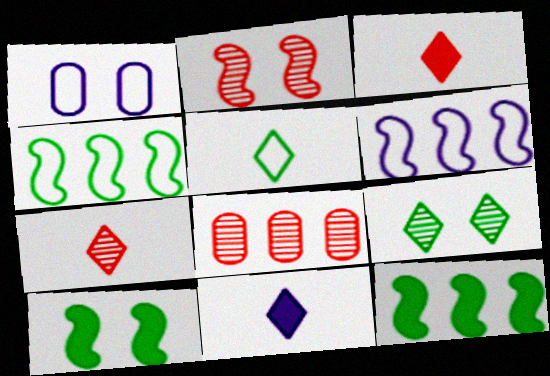[[1, 7, 12], 
[2, 7, 8], 
[5, 7, 11]]